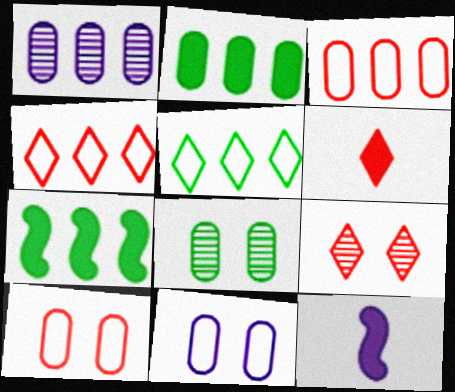[[1, 2, 3], 
[1, 4, 7], 
[4, 6, 9], 
[4, 8, 12]]